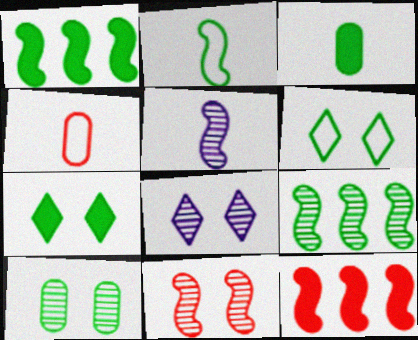[[1, 3, 7], 
[1, 4, 8], 
[3, 6, 9], 
[5, 9, 11], 
[8, 10, 11]]